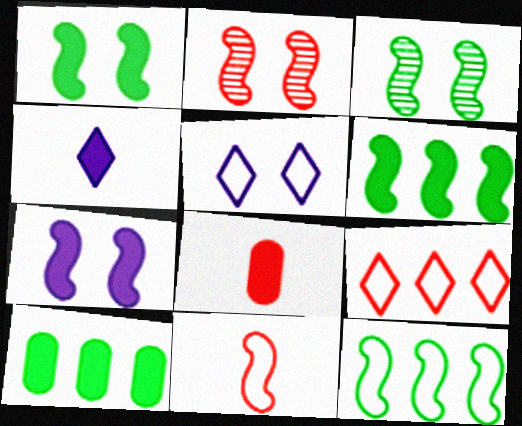[[2, 8, 9]]